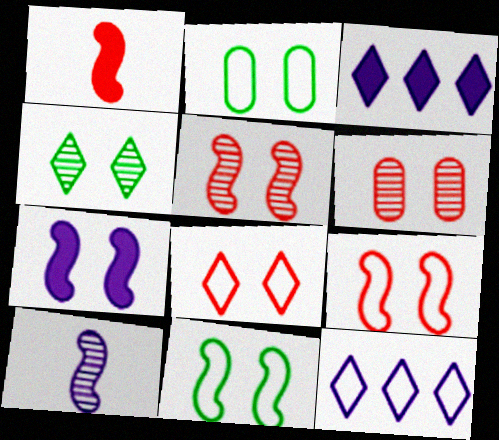[[5, 7, 11]]